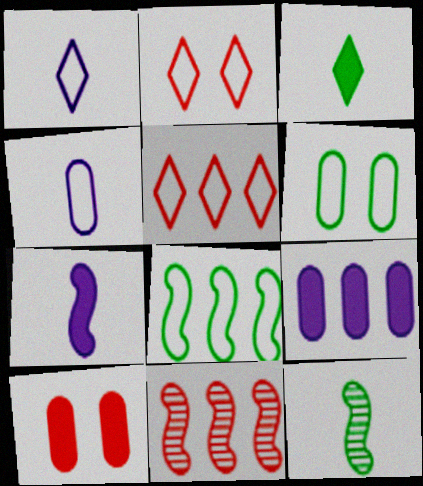[[2, 4, 8], 
[2, 9, 12]]